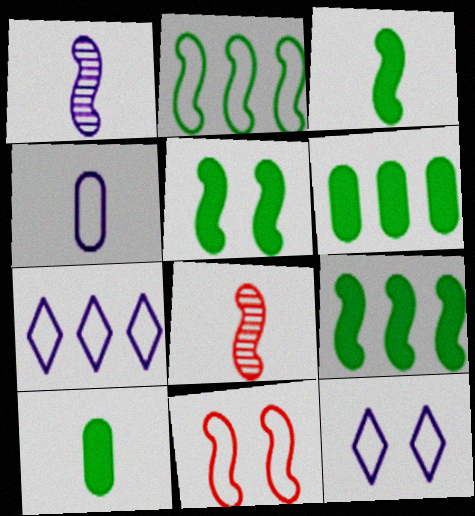[[1, 9, 11], 
[3, 5, 9], 
[6, 8, 12]]